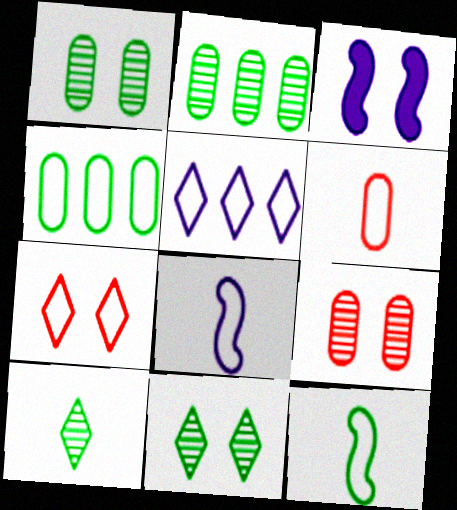[[1, 3, 7], 
[4, 7, 8]]